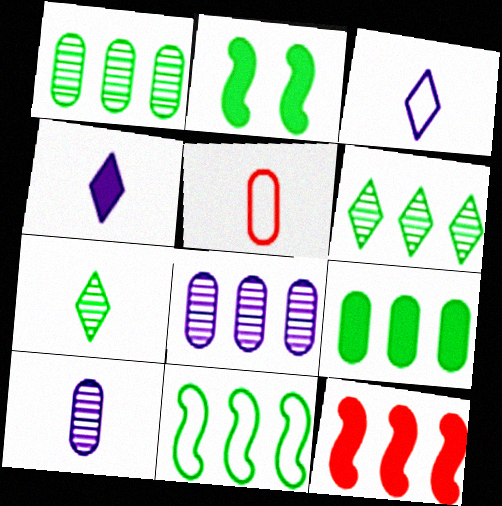[[6, 9, 11]]